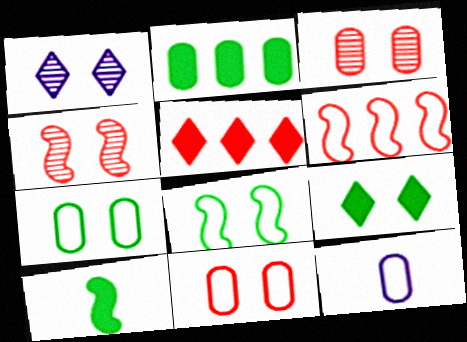[[2, 3, 12], 
[2, 9, 10]]